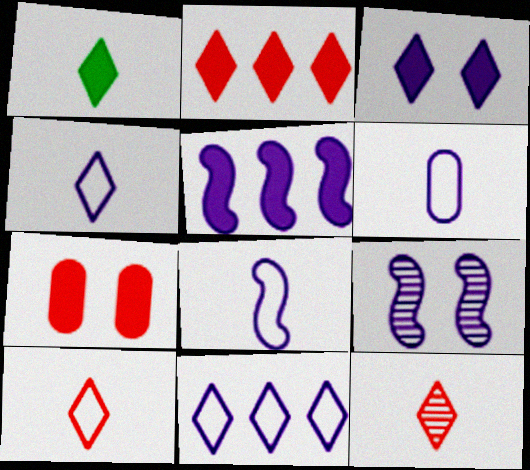[[1, 2, 3], 
[1, 4, 12], 
[1, 5, 7], 
[4, 6, 8], 
[5, 8, 9]]